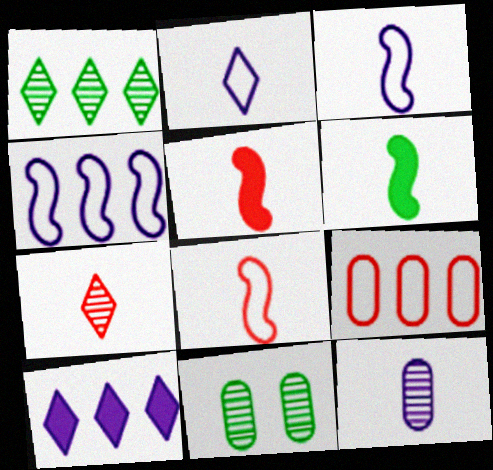[[8, 10, 11]]